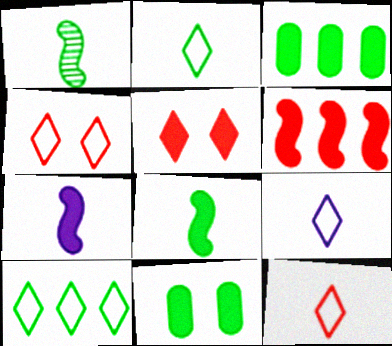[[1, 10, 11], 
[2, 9, 12], 
[3, 5, 7], 
[4, 9, 10]]